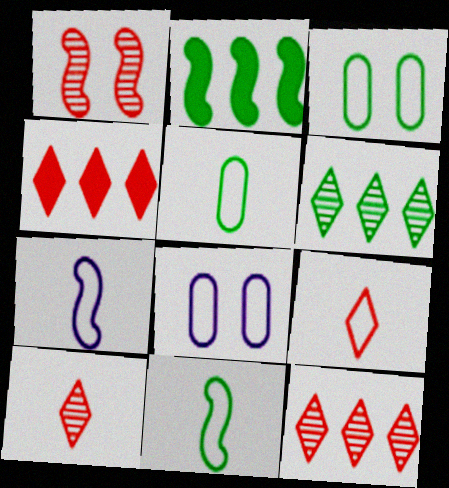[[1, 2, 7], 
[2, 8, 10], 
[5, 7, 9]]